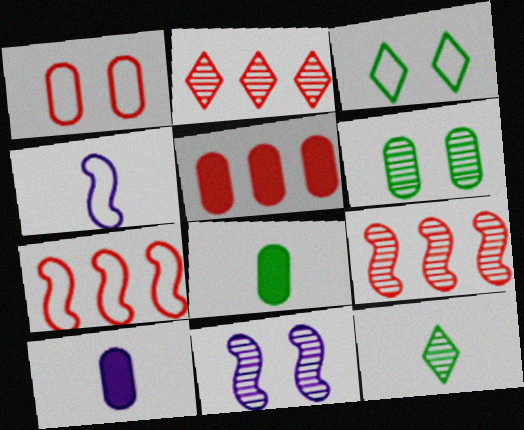[[2, 5, 7], 
[3, 9, 10]]